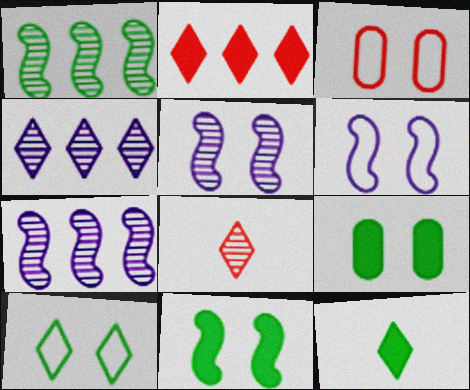[[3, 6, 10], 
[3, 7, 12]]